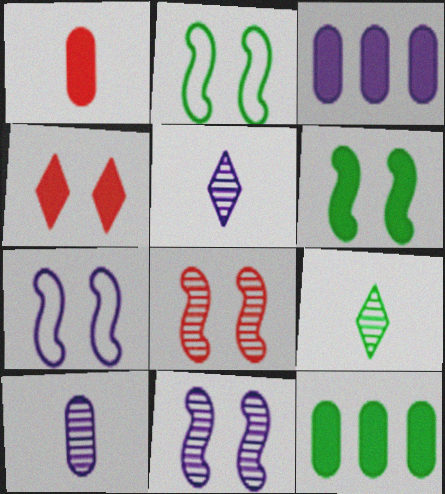[[2, 9, 12], 
[3, 5, 7], 
[6, 7, 8]]